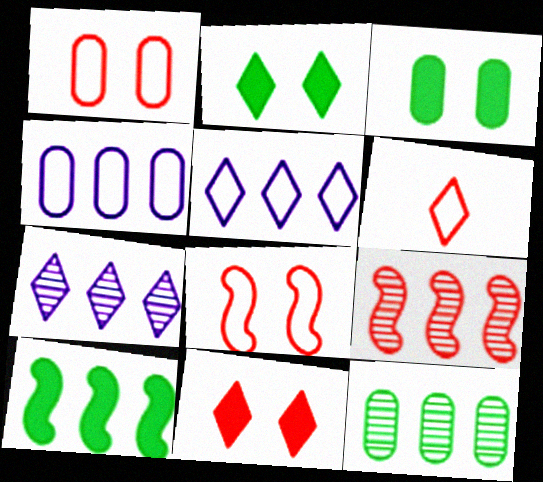[[2, 6, 7], 
[7, 9, 12]]